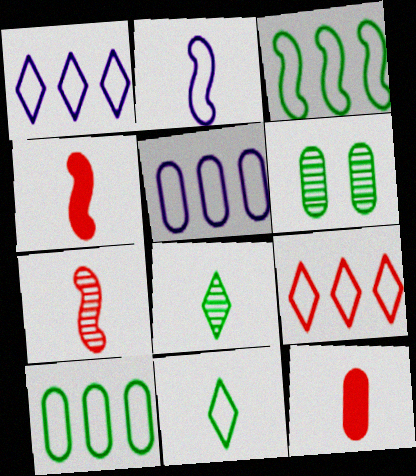[[1, 4, 6], 
[2, 8, 12], 
[3, 5, 9], 
[5, 6, 12]]